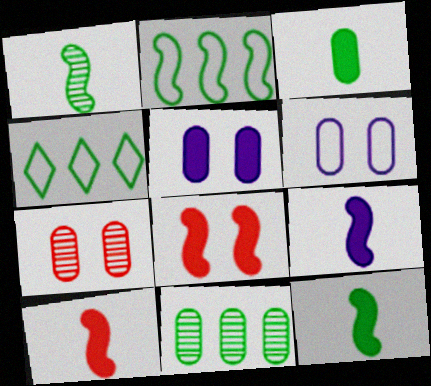[[4, 7, 9], 
[9, 10, 12]]